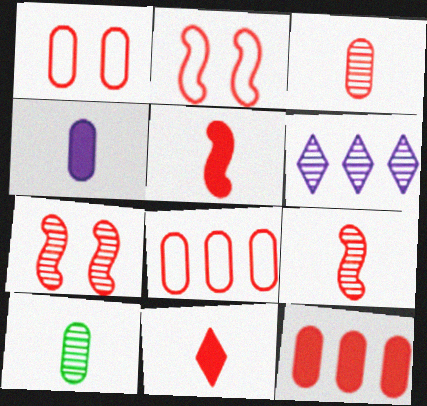[[1, 3, 12], 
[6, 7, 10], 
[7, 8, 11]]